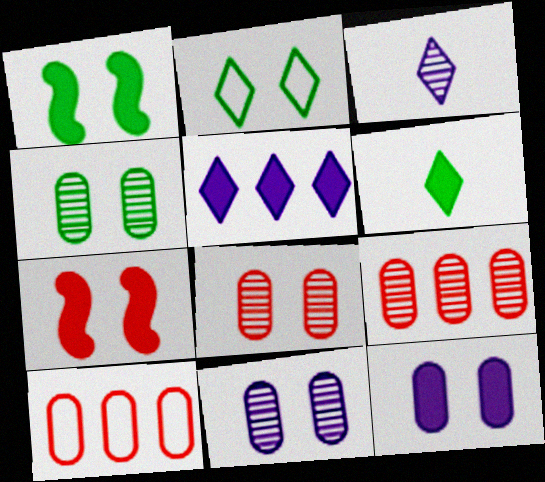[[1, 2, 4], 
[1, 3, 10], 
[2, 7, 11], 
[4, 8, 11]]